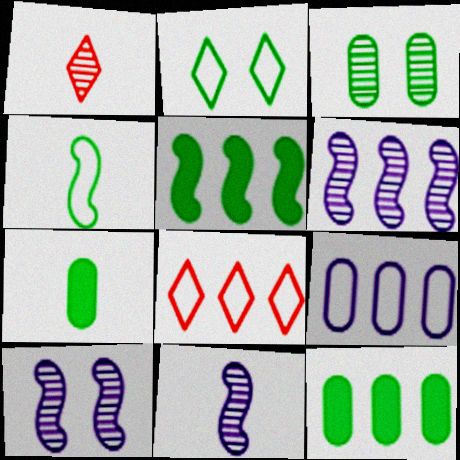[[1, 3, 6], 
[6, 8, 12], 
[6, 10, 11], 
[7, 8, 10]]